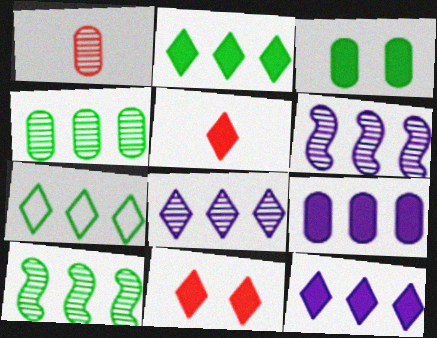[]